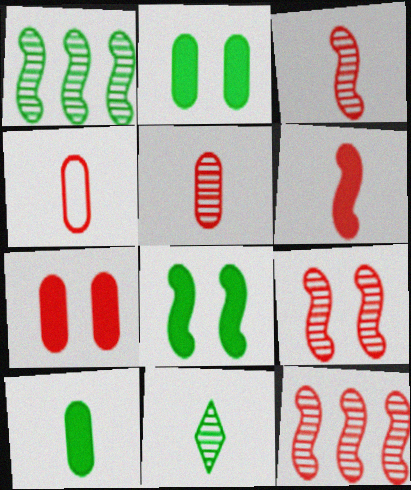[[3, 9, 12]]